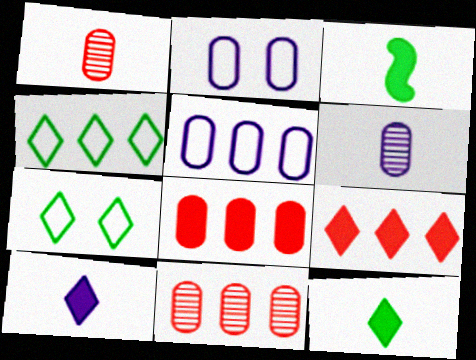[]